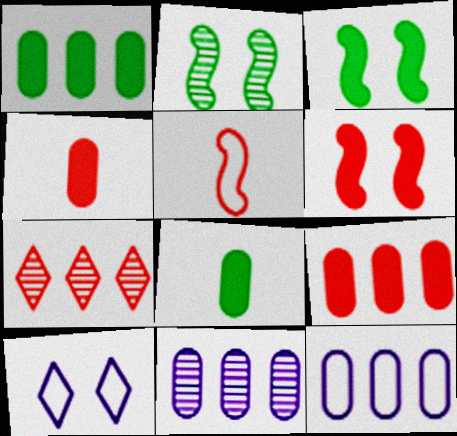[]